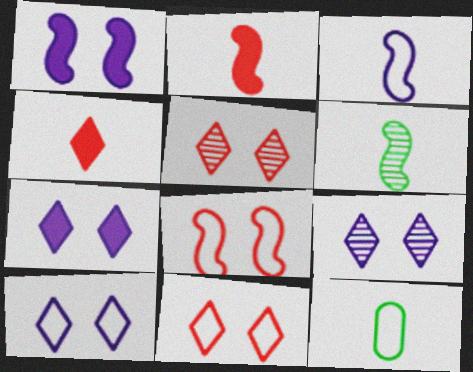[[2, 3, 6], 
[7, 9, 10]]